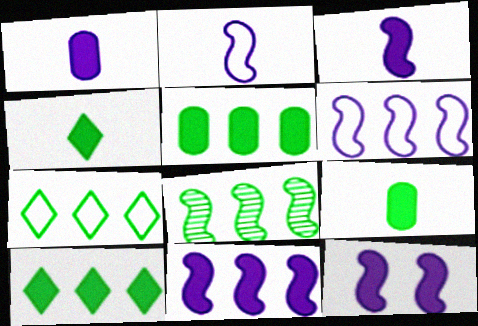[[3, 11, 12], 
[5, 7, 8]]